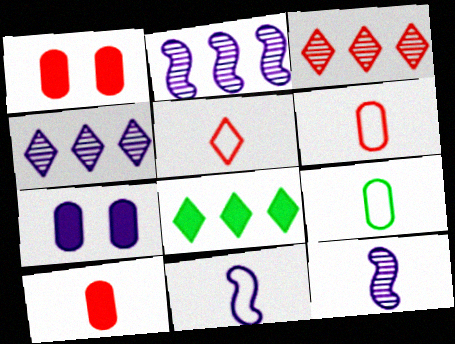[[4, 7, 11], 
[5, 9, 11]]